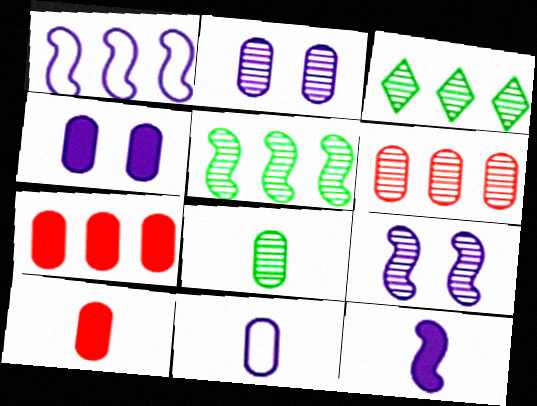[[1, 3, 7], 
[1, 9, 12], 
[2, 6, 8], 
[8, 10, 11]]